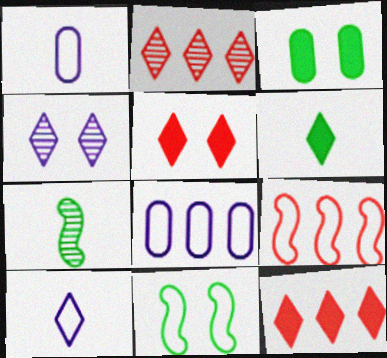[[5, 7, 8]]